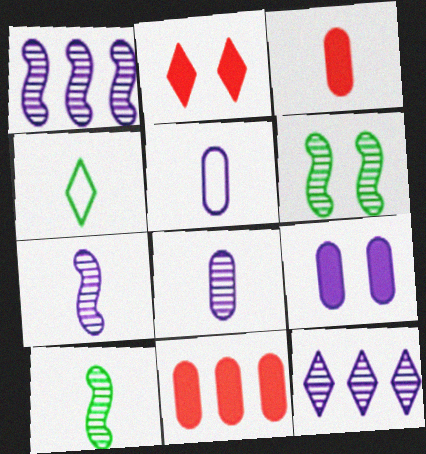[[2, 4, 12], 
[3, 4, 7]]